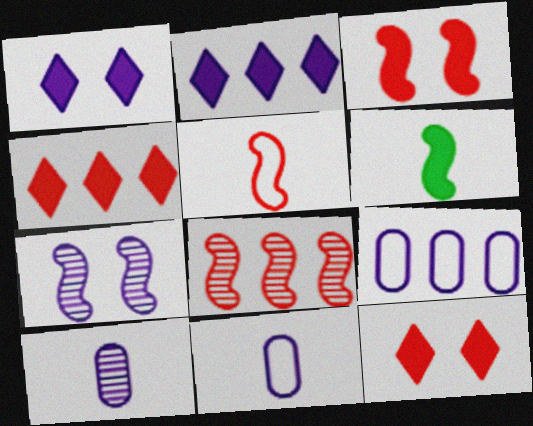[[2, 7, 11], 
[3, 5, 8]]